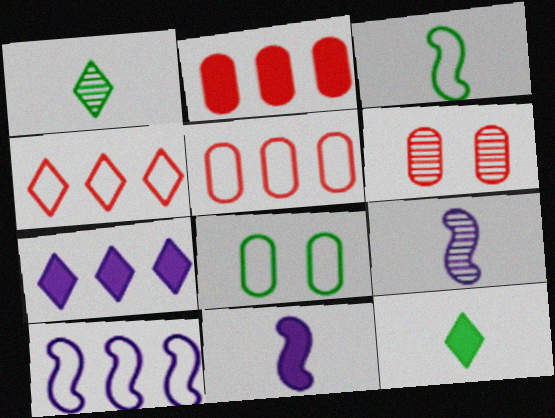[[3, 6, 7], 
[6, 10, 12]]